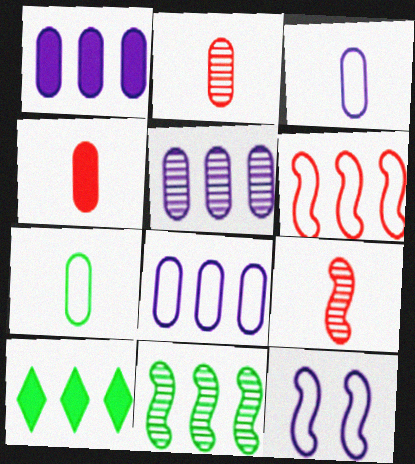[[1, 5, 8], 
[2, 10, 12], 
[5, 6, 10]]